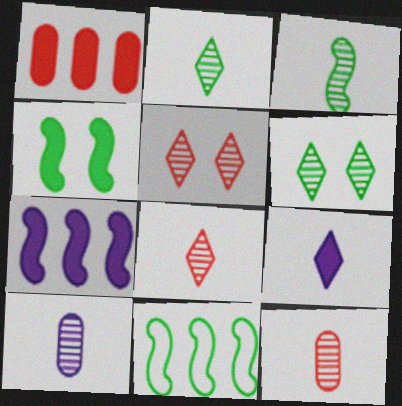[[1, 4, 9], 
[3, 4, 11], 
[3, 8, 10]]